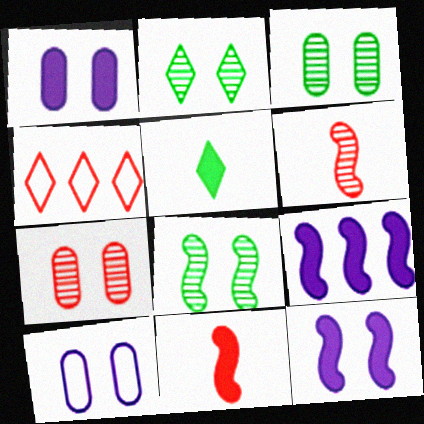[[2, 3, 8], 
[4, 7, 11]]